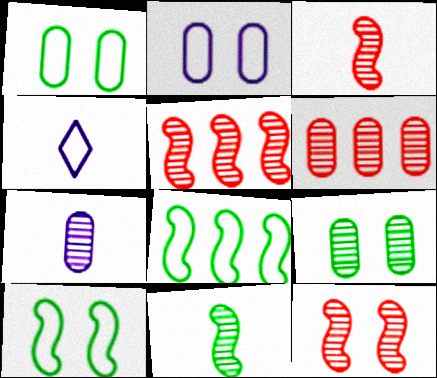[[3, 5, 12], 
[6, 7, 9]]